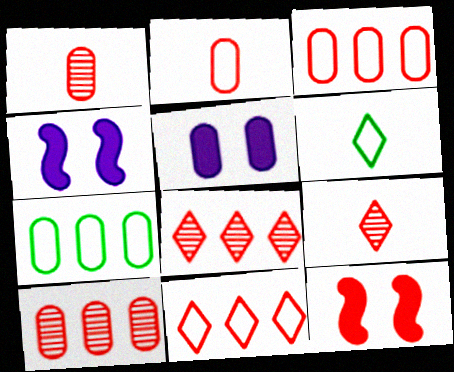[[1, 5, 7], 
[1, 11, 12], 
[2, 8, 12], 
[3, 9, 12], 
[4, 6, 10], 
[4, 7, 9]]